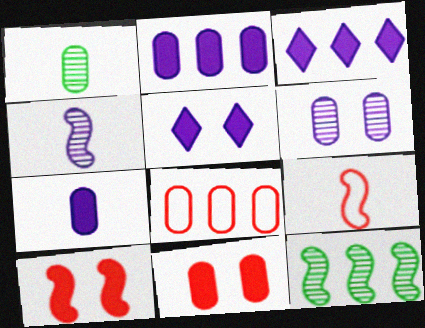[[3, 8, 12]]